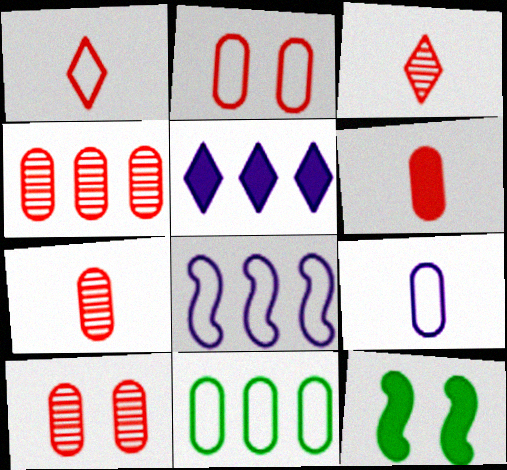[[2, 4, 6], 
[2, 9, 11], 
[4, 7, 10], 
[5, 6, 12]]